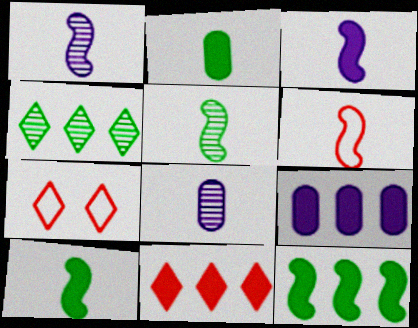[[1, 6, 10], 
[3, 5, 6], 
[5, 7, 9], 
[7, 8, 12], 
[9, 11, 12]]